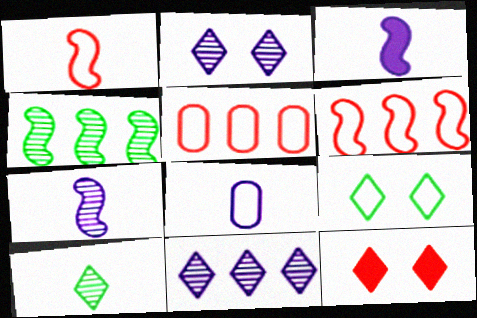[[2, 9, 12], 
[4, 8, 12], 
[6, 8, 9]]